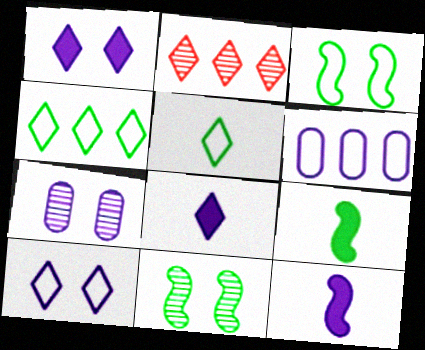[[1, 2, 5]]